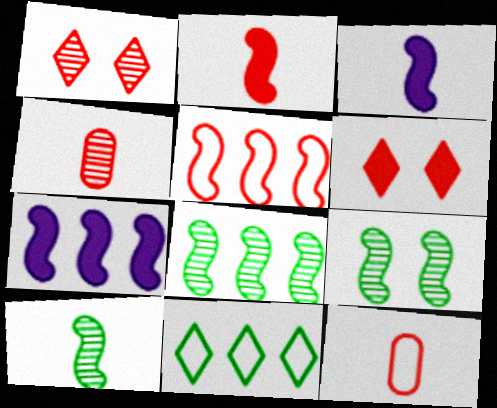[[3, 5, 9], 
[4, 5, 6], 
[5, 7, 8], 
[8, 9, 10]]